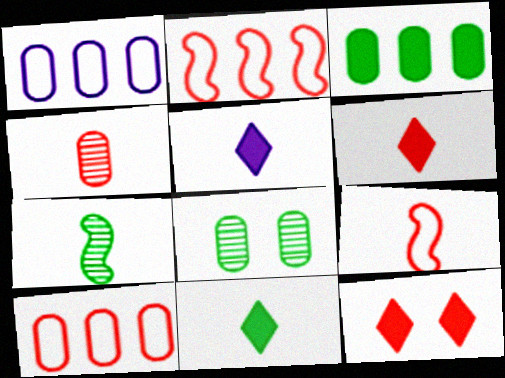[[1, 7, 12], 
[2, 4, 12], 
[2, 5, 8], 
[4, 6, 9], 
[5, 6, 11]]